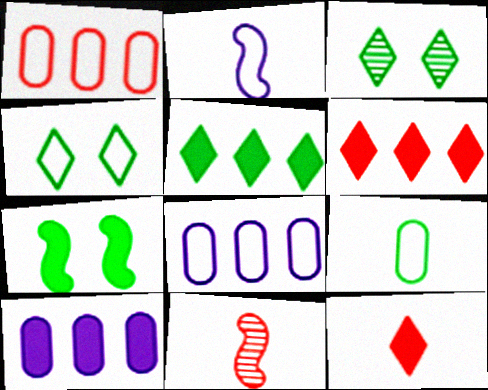[[1, 2, 4], 
[4, 10, 11], 
[7, 10, 12]]